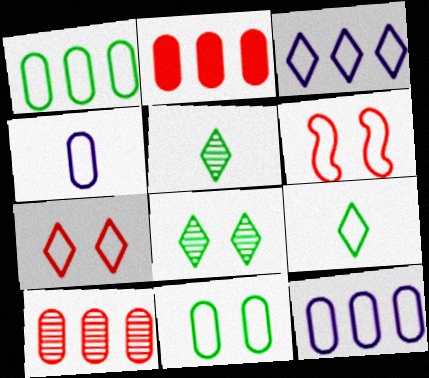[[3, 7, 9], 
[6, 9, 12]]